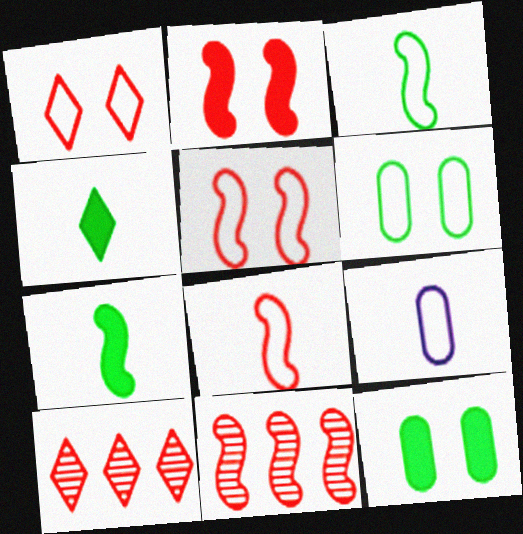[[2, 8, 11]]